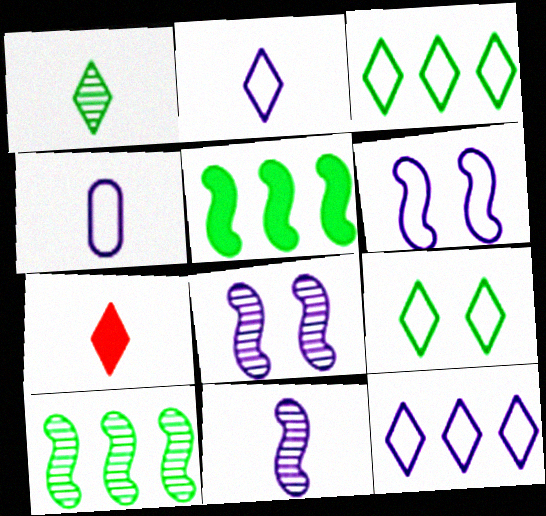[[1, 2, 7], 
[4, 6, 12]]